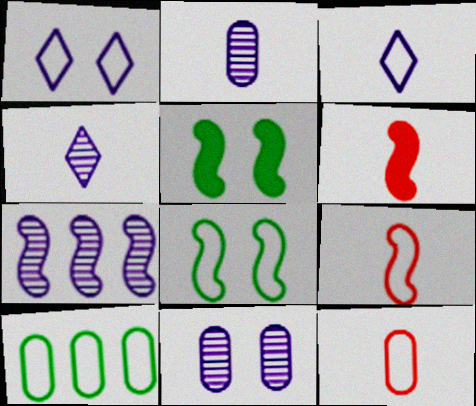[[1, 9, 10], 
[4, 7, 11], 
[5, 7, 9], 
[6, 7, 8]]